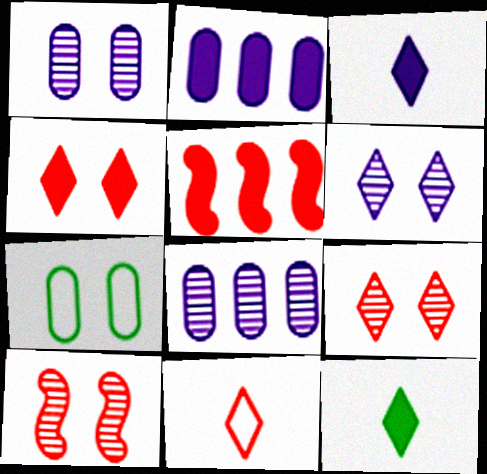[]